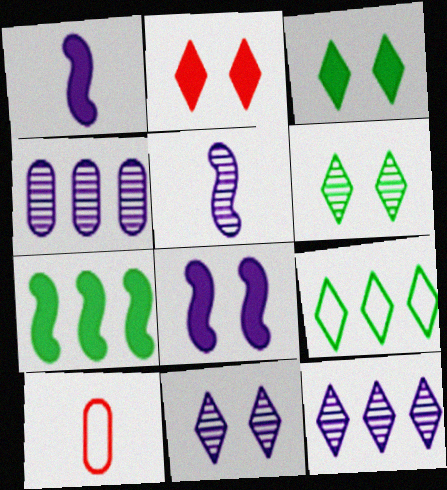[[4, 5, 11], 
[7, 10, 11]]